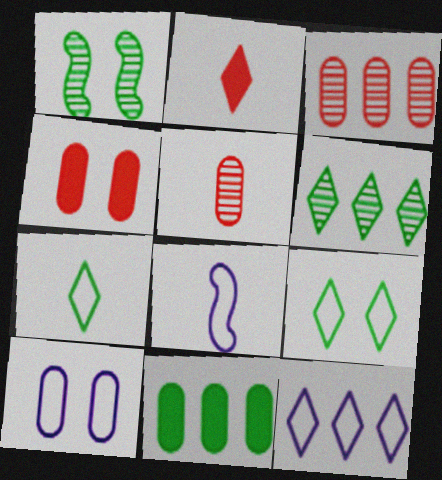[[1, 7, 11], 
[4, 6, 8], 
[5, 10, 11], 
[8, 10, 12]]